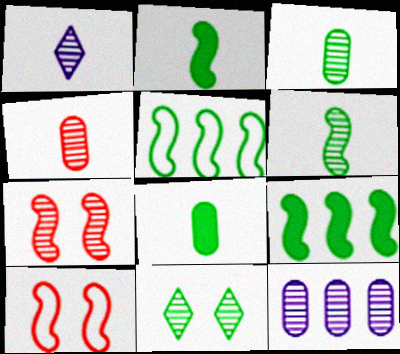[[1, 4, 6], 
[5, 8, 11]]